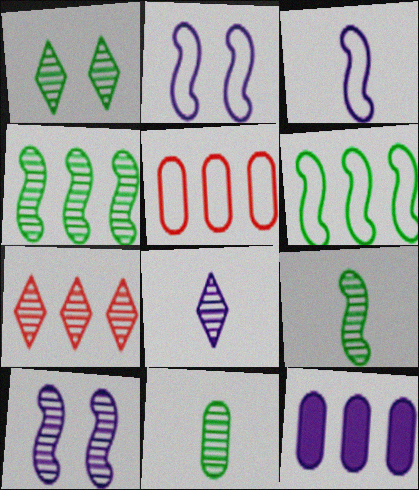[[1, 4, 11], 
[1, 7, 8], 
[2, 8, 12], 
[6, 7, 12], 
[7, 10, 11]]